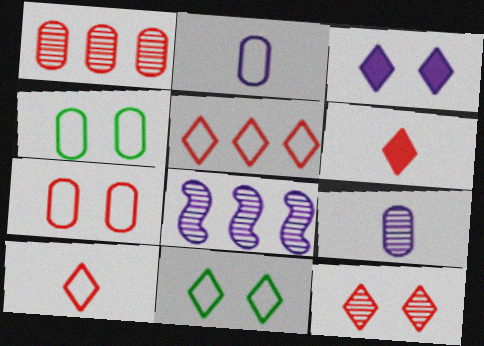[[2, 3, 8], 
[3, 11, 12], 
[4, 6, 8], 
[5, 6, 12]]